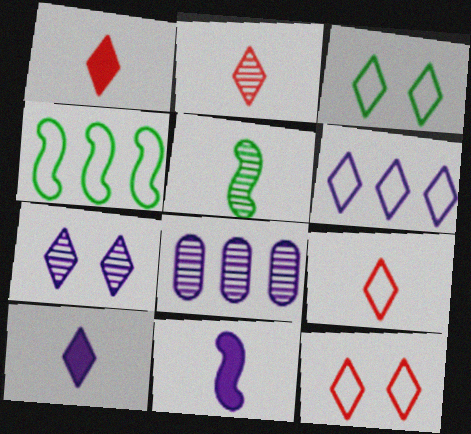[[1, 2, 9], 
[3, 6, 9], 
[6, 7, 10]]